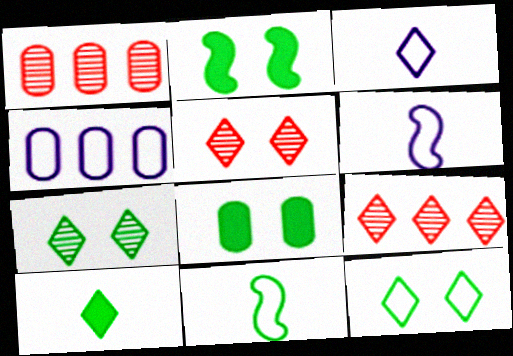[[1, 2, 3], 
[6, 8, 9]]